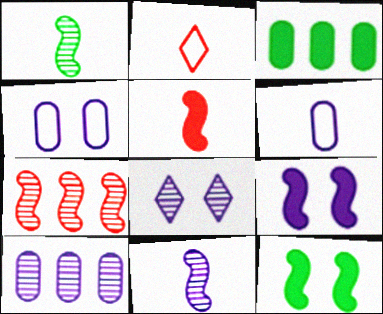[[2, 10, 12], 
[4, 8, 9], 
[8, 10, 11]]